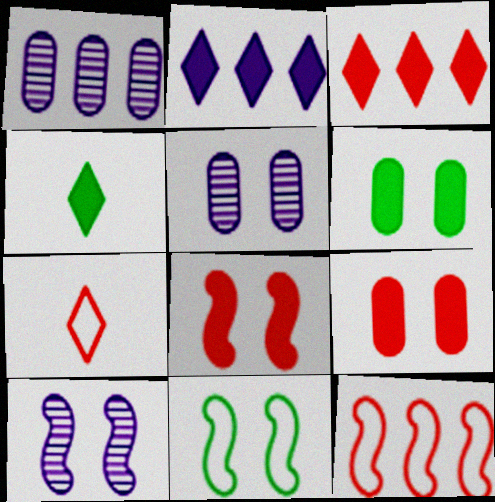[[4, 5, 12], 
[8, 10, 11]]